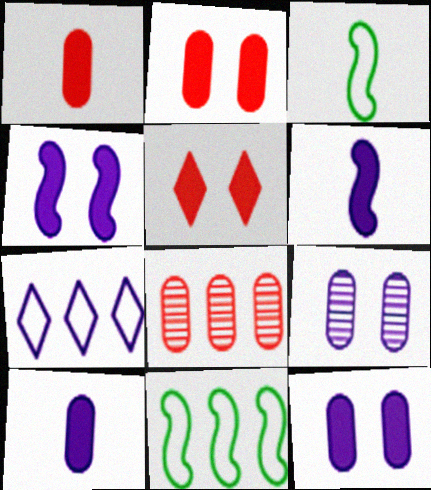[[6, 7, 9]]